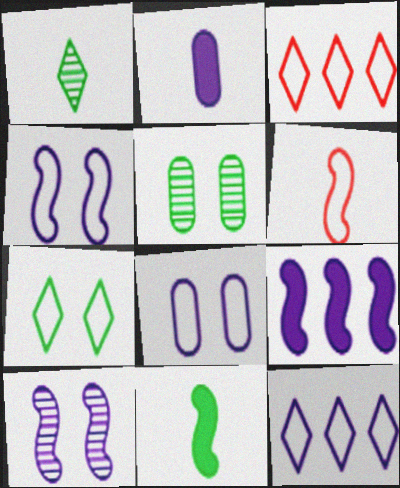[[1, 2, 6], 
[2, 10, 12]]